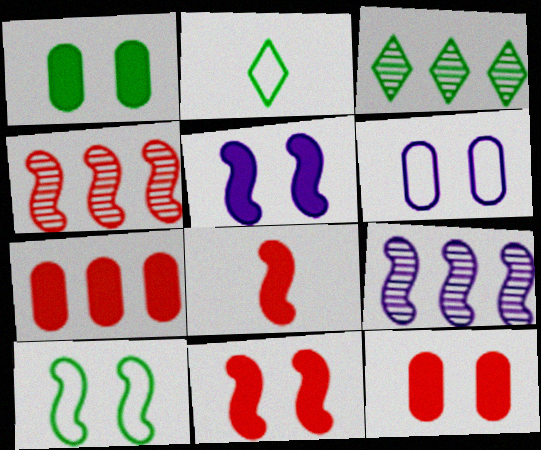[[2, 9, 12], 
[3, 6, 8], 
[8, 9, 10]]